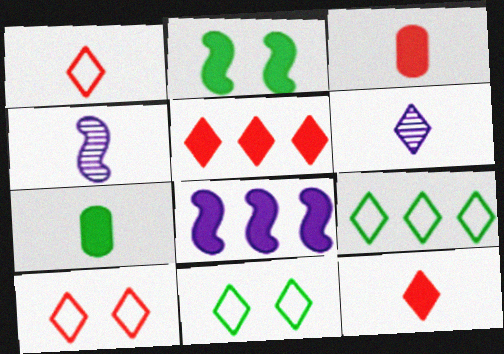[[1, 4, 7], 
[5, 6, 11]]